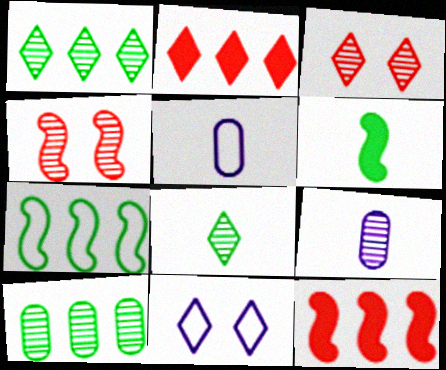[[1, 4, 9], 
[2, 8, 11]]